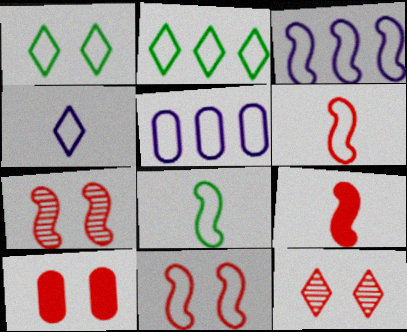[[1, 5, 6], 
[3, 8, 11], 
[10, 11, 12]]